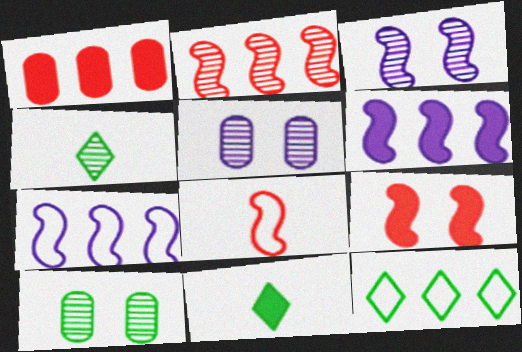[[2, 4, 5], 
[2, 8, 9]]